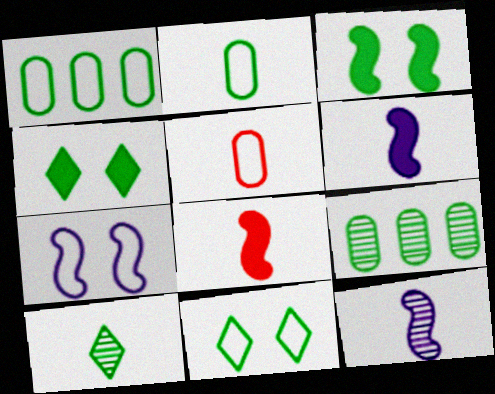[[1, 3, 10], 
[5, 6, 10]]